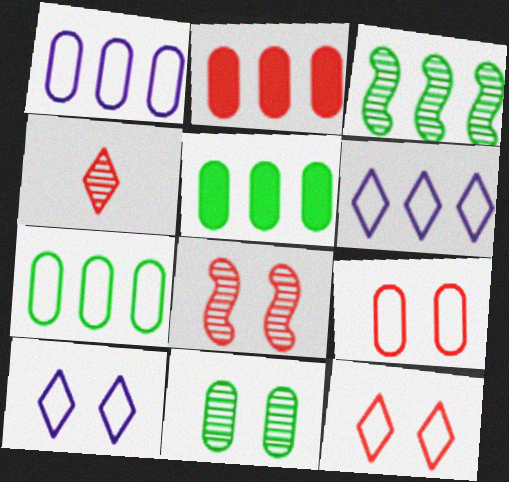[[2, 3, 6]]